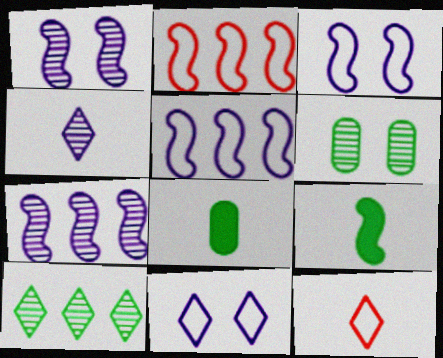[[1, 2, 9]]